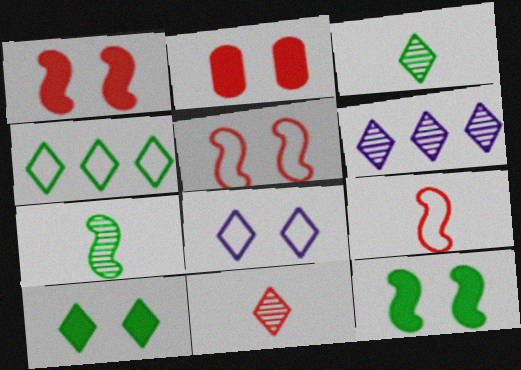[[3, 4, 10]]